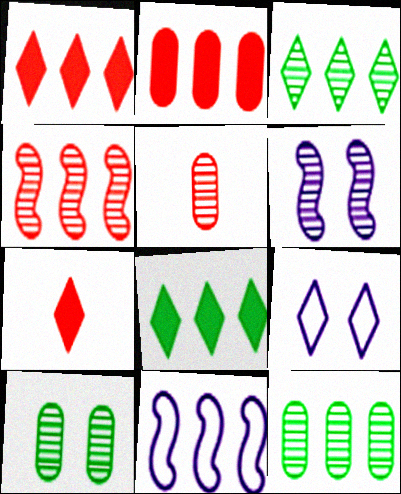[[1, 11, 12], 
[2, 3, 11], 
[3, 5, 6], 
[3, 7, 9], 
[7, 10, 11]]